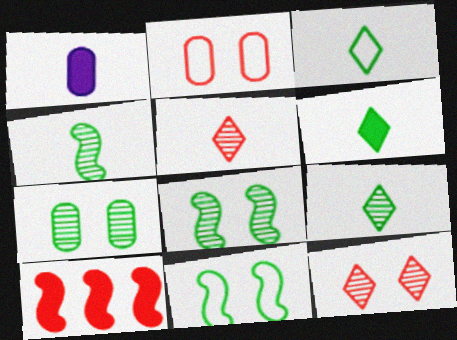[[2, 5, 10], 
[3, 6, 9]]